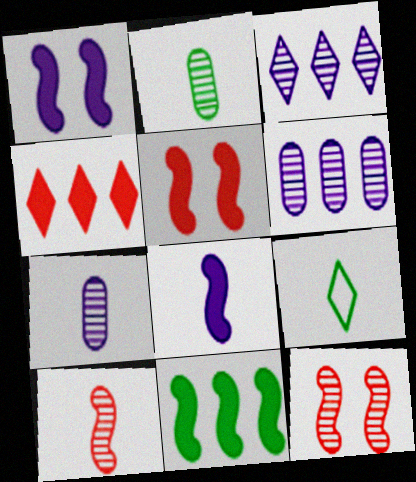[[2, 3, 12], 
[5, 6, 9], 
[5, 8, 11]]